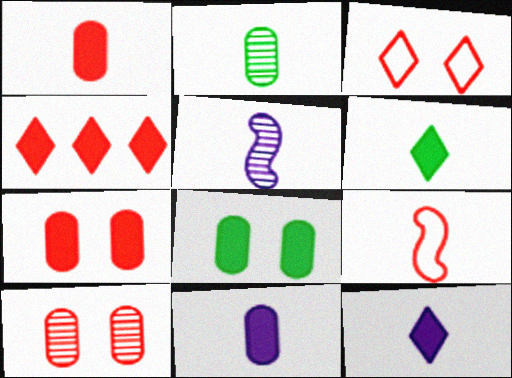[[2, 9, 12], 
[4, 9, 10]]